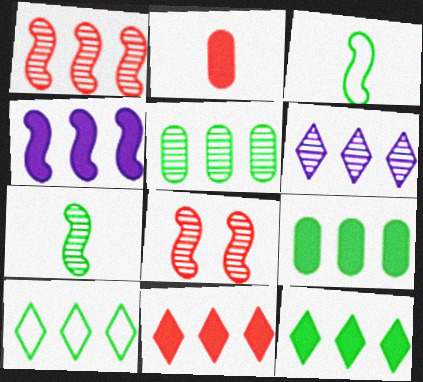[[1, 5, 6], 
[3, 4, 8], 
[4, 9, 11], 
[6, 10, 11]]